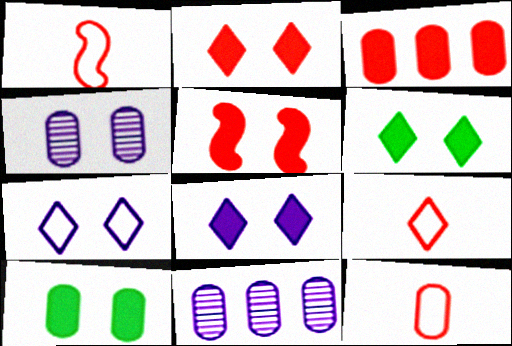[[1, 6, 11], 
[1, 9, 12], 
[2, 6, 8], 
[5, 8, 10], 
[10, 11, 12]]